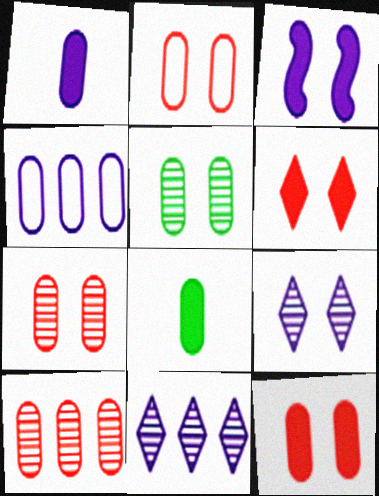[[2, 7, 12], 
[4, 7, 8]]